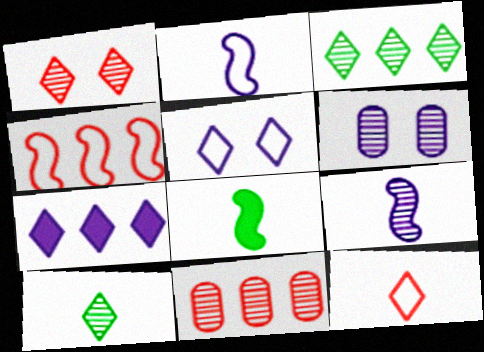[[2, 6, 7], 
[5, 8, 11]]